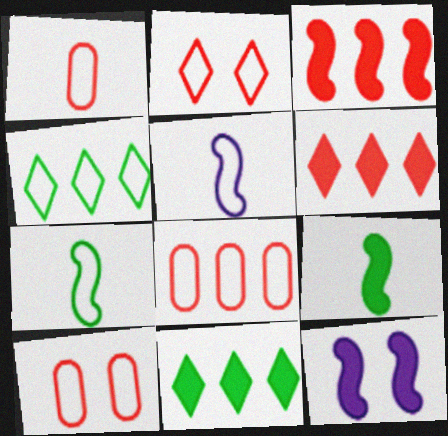[[1, 8, 10], 
[3, 9, 12], 
[4, 5, 10]]